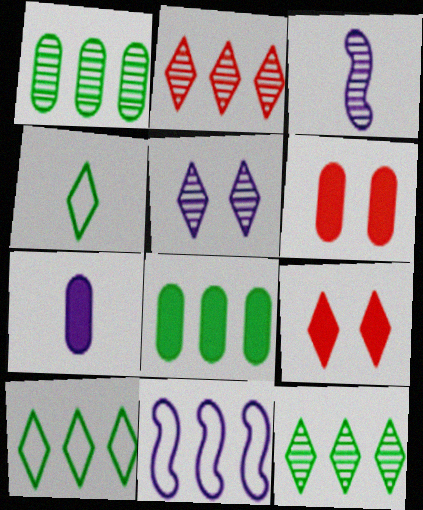[[2, 8, 11], 
[3, 6, 10], 
[5, 7, 11], 
[6, 7, 8]]